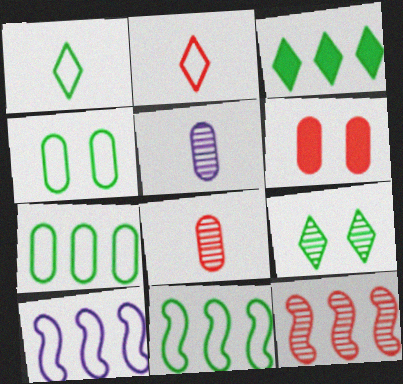[[1, 3, 9], 
[1, 4, 11], 
[2, 4, 10], 
[2, 6, 12], 
[5, 6, 7], 
[5, 9, 12]]